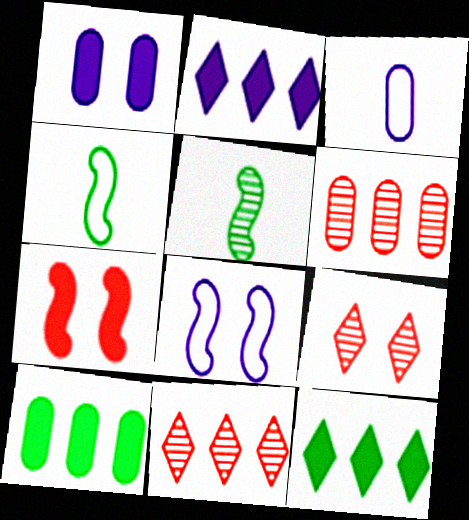[[1, 4, 11]]